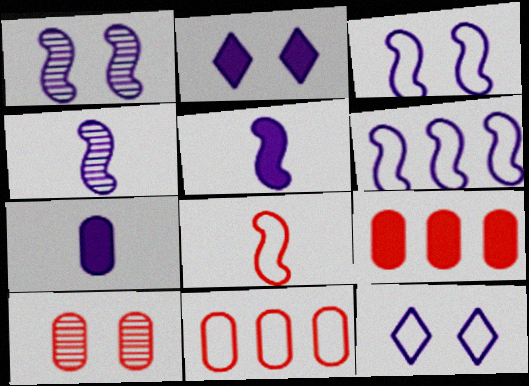[[1, 5, 6]]